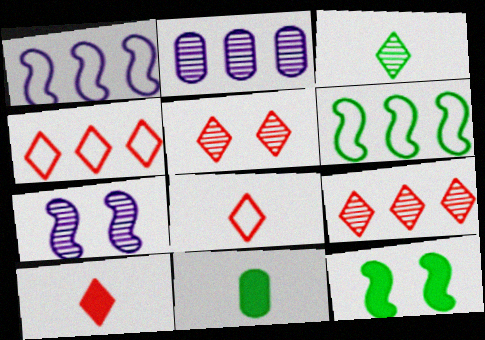[[1, 5, 11], 
[2, 8, 12], 
[4, 5, 10], 
[4, 7, 11]]